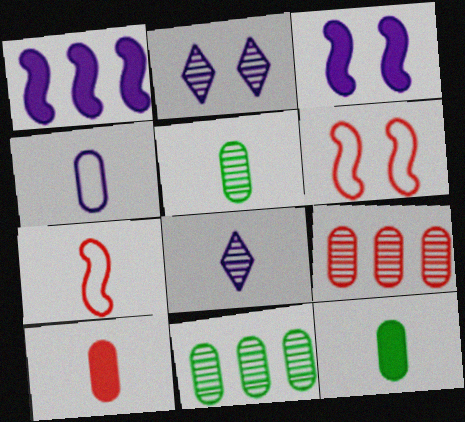[[1, 2, 4], 
[4, 5, 10], 
[7, 8, 12]]